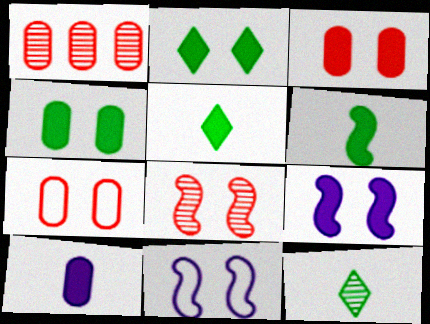[[1, 5, 11], 
[2, 3, 9]]